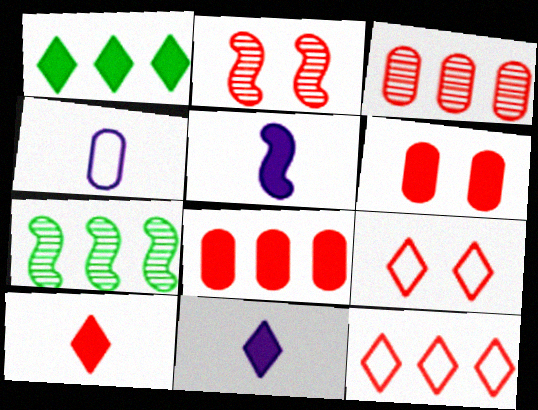[[1, 2, 4], 
[1, 5, 6], 
[2, 6, 9]]